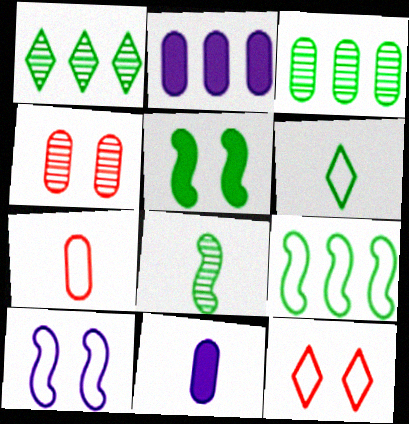[[2, 8, 12], 
[3, 5, 6], 
[5, 8, 9]]